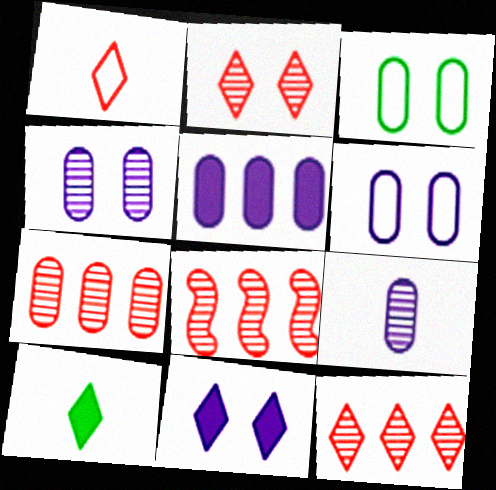[[5, 6, 9], 
[6, 8, 10], 
[7, 8, 12]]